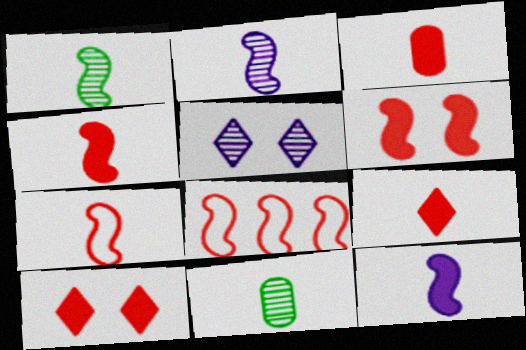[[1, 7, 12], 
[3, 4, 9]]